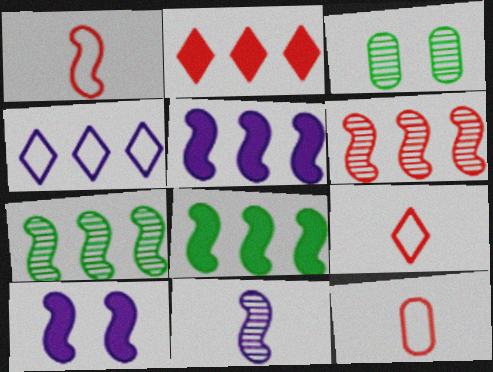[[1, 7, 10], 
[1, 9, 12], 
[3, 5, 9]]